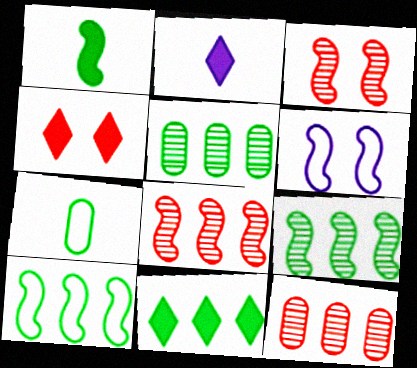[[1, 6, 8], 
[2, 4, 11], 
[5, 10, 11]]